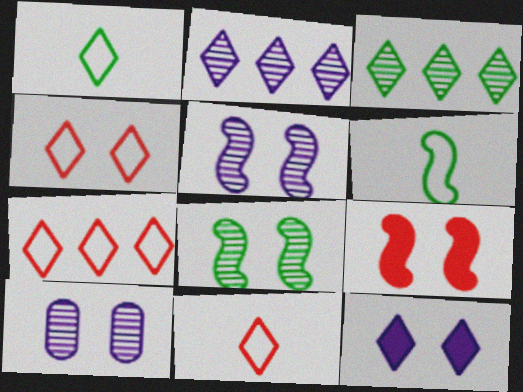[[3, 11, 12], 
[4, 7, 11]]